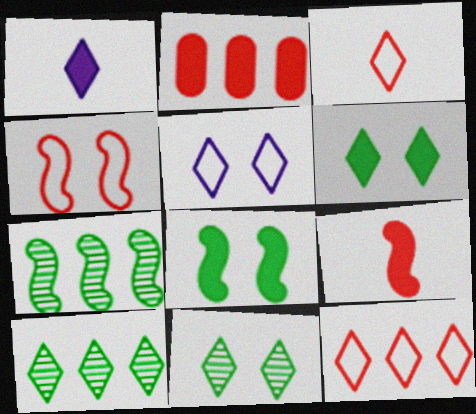[[1, 2, 8], 
[1, 11, 12]]